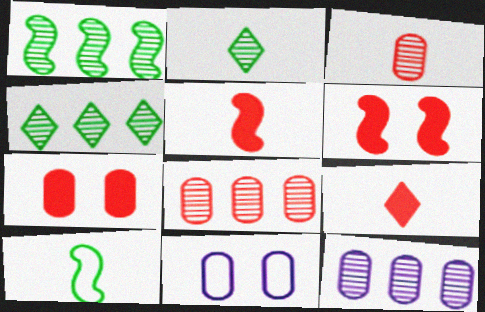[[1, 9, 11], 
[4, 5, 11]]